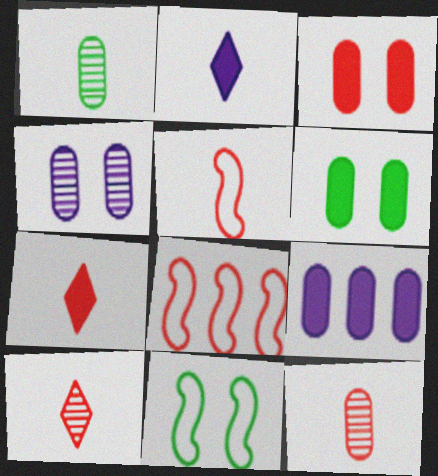[[1, 2, 5], 
[3, 8, 10], 
[5, 7, 12], 
[9, 10, 11]]